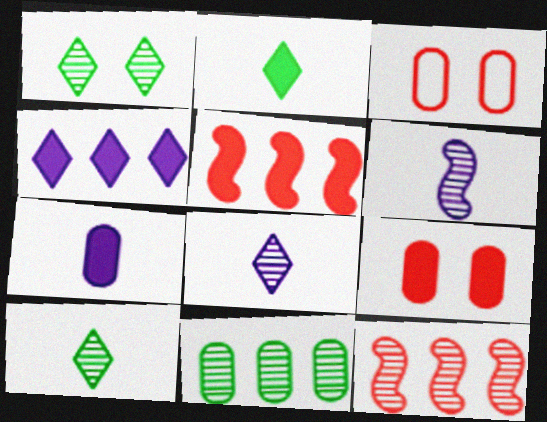[[3, 7, 11]]